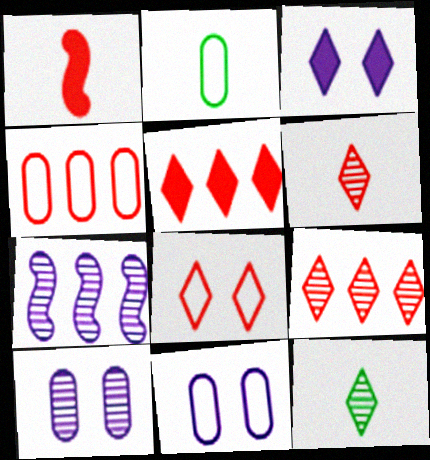[[2, 4, 11], 
[5, 6, 8]]